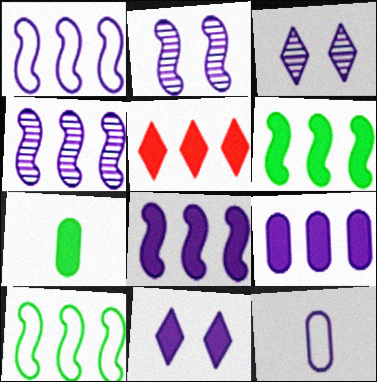[[1, 4, 8], 
[3, 8, 12], 
[4, 11, 12], 
[5, 6, 9]]